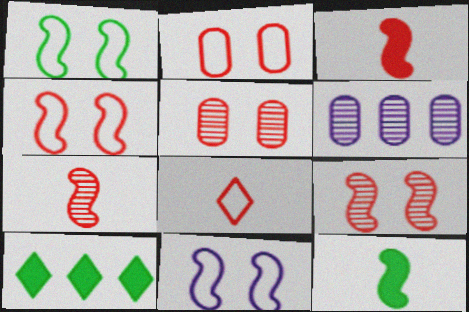[[1, 4, 11]]